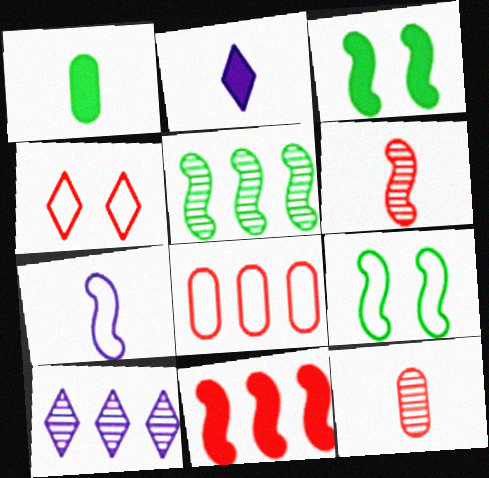[[4, 11, 12]]